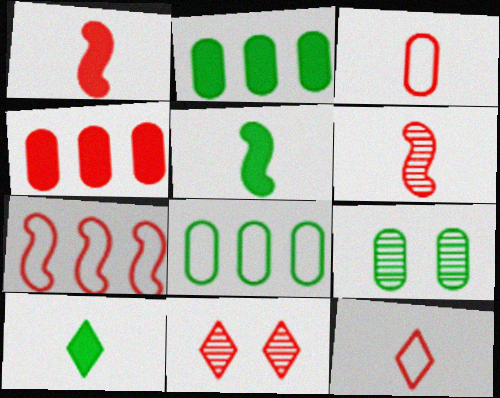[]